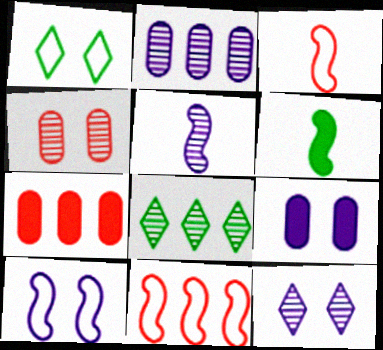[[1, 5, 7], 
[2, 5, 12], 
[3, 5, 6], 
[3, 8, 9], 
[4, 5, 8], 
[9, 10, 12]]